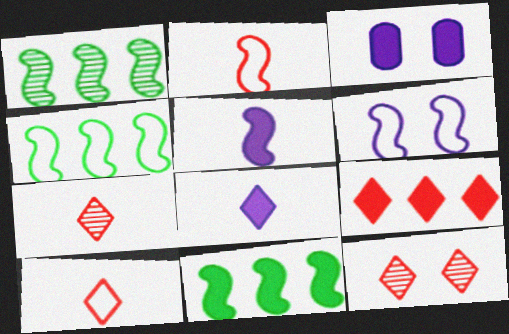[[1, 3, 10], 
[1, 4, 11], 
[2, 4, 6], 
[3, 4, 7], 
[9, 10, 12]]